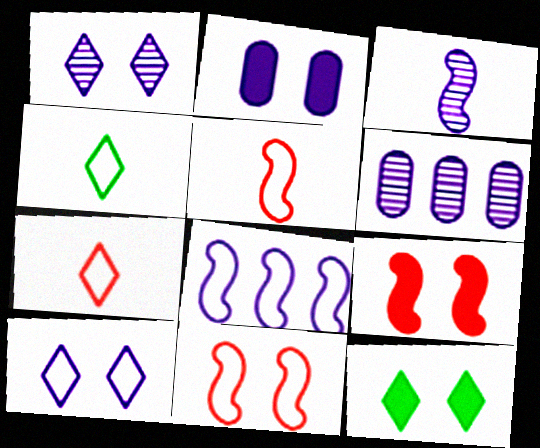[[1, 3, 6], 
[2, 9, 12], 
[4, 6, 9], 
[5, 6, 12]]